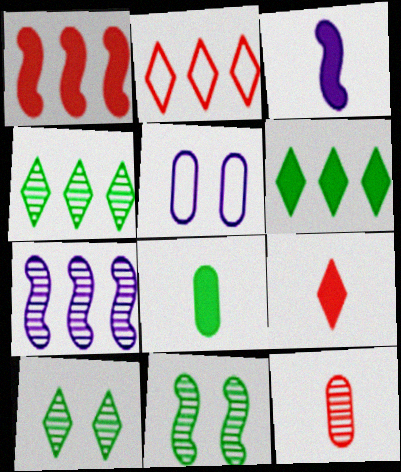[[3, 8, 9], 
[7, 10, 12]]